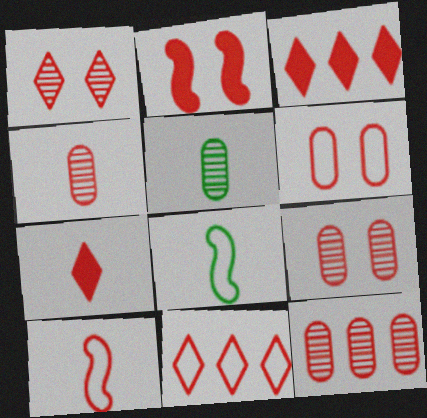[[1, 2, 6], 
[1, 7, 11], 
[2, 4, 11], 
[3, 9, 10], 
[4, 7, 10], 
[4, 9, 12], 
[6, 10, 11]]